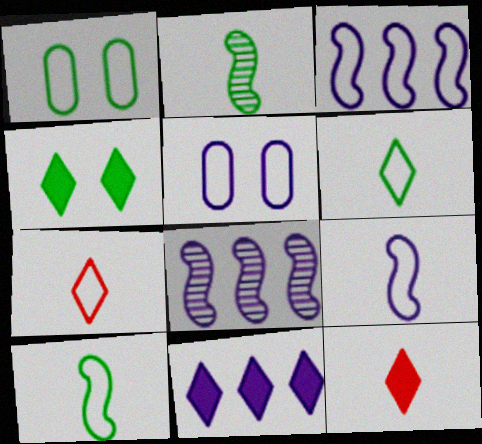[[1, 3, 7], 
[1, 8, 12], 
[4, 11, 12]]